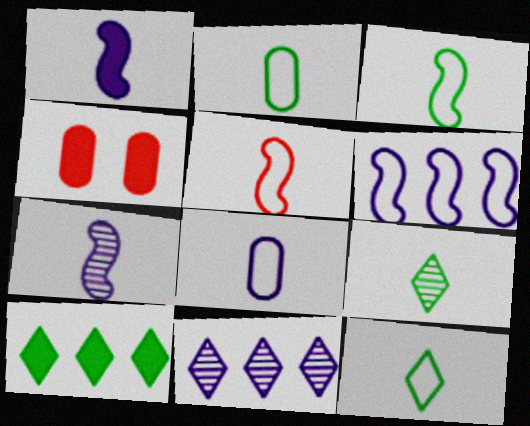[[1, 4, 10], 
[2, 3, 12], 
[3, 4, 11], 
[4, 6, 9], 
[5, 8, 12]]